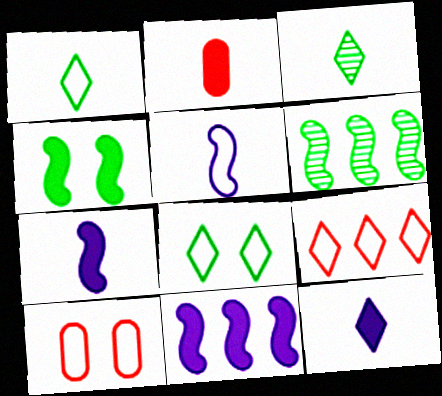[[2, 3, 5], 
[3, 10, 11], 
[6, 10, 12]]